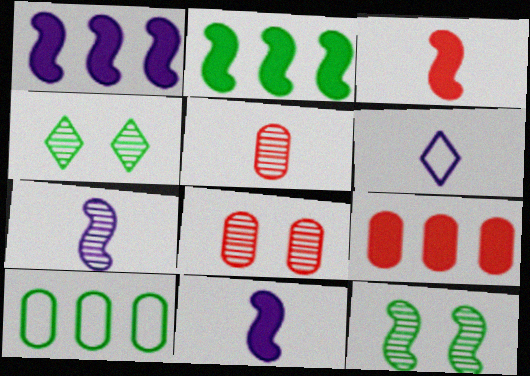[[2, 6, 8], 
[6, 9, 12]]